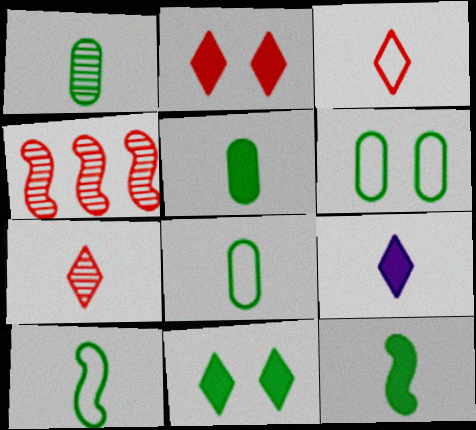[[1, 5, 8], 
[4, 6, 9]]